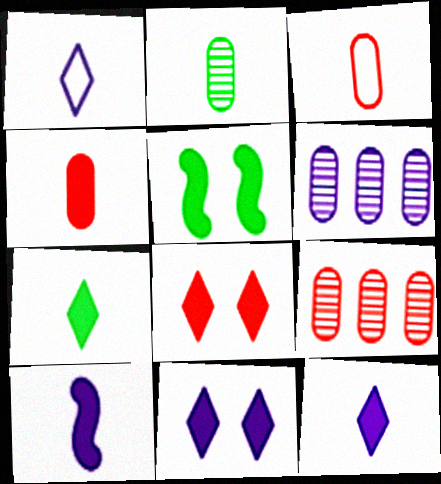[[1, 5, 9], 
[4, 7, 10]]